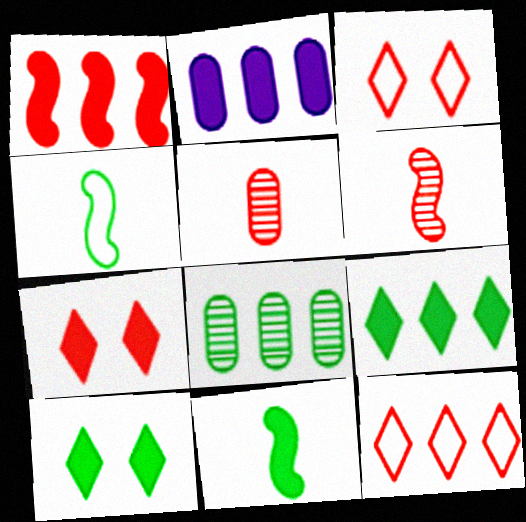[[1, 2, 9], 
[1, 3, 5], 
[2, 7, 11], 
[4, 8, 10]]